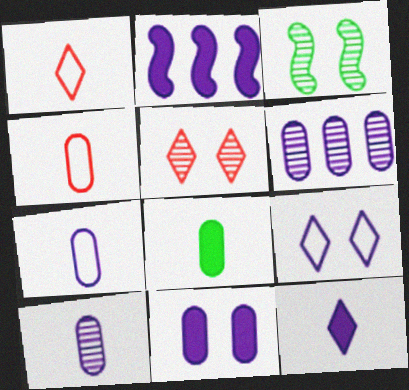[[2, 9, 10], 
[2, 11, 12], 
[4, 8, 10], 
[6, 7, 11]]